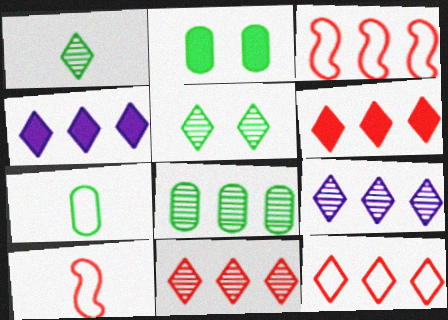[[2, 7, 8], 
[2, 9, 10], 
[3, 4, 8], 
[6, 11, 12]]